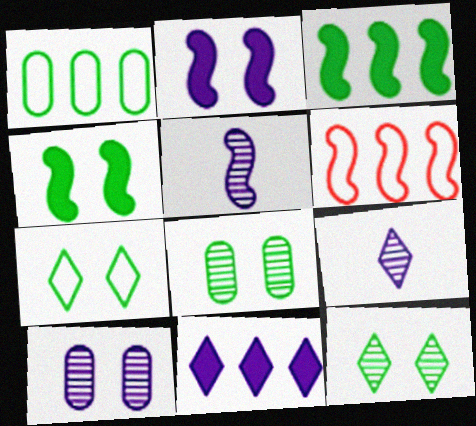[[4, 5, 6], 
[4, 7, 8]]